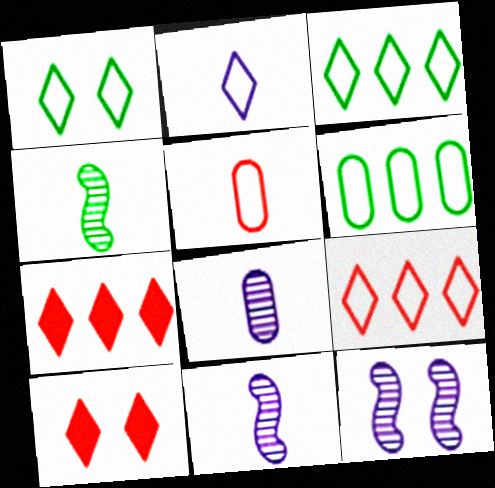[[1, 2, 9], 
[6, 10, 11]]